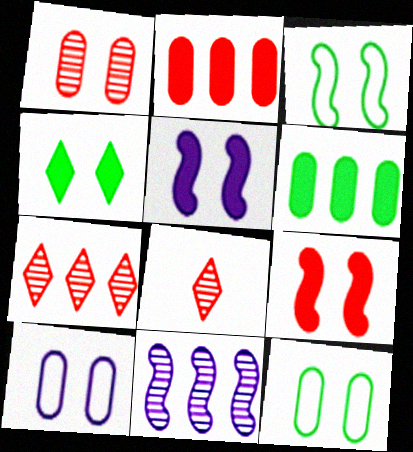[]